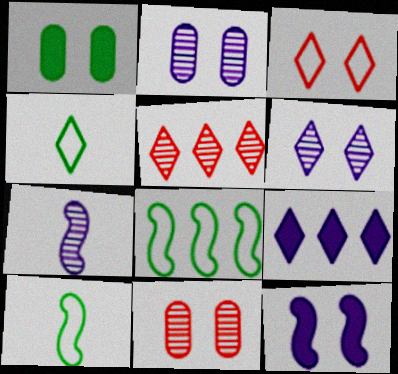[[9, 10, 11]]